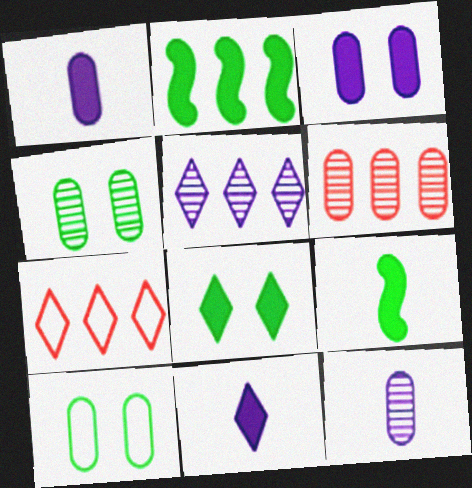[[1, 6, 10], 
[4, 6, 12]]